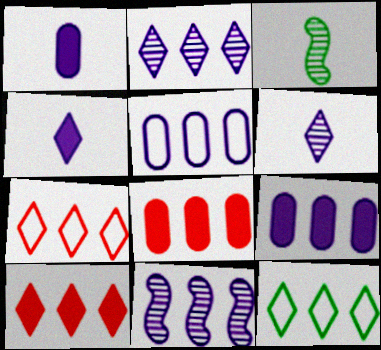[[2, 10, 12], 
[8, 11, 12]]